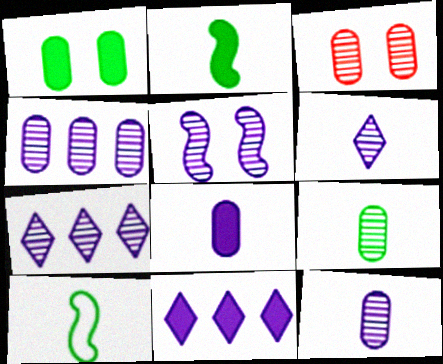[[3, 4, 9], 
[3, 10, 11], 
[4, 5, 6], 
[5, 7, 12]]